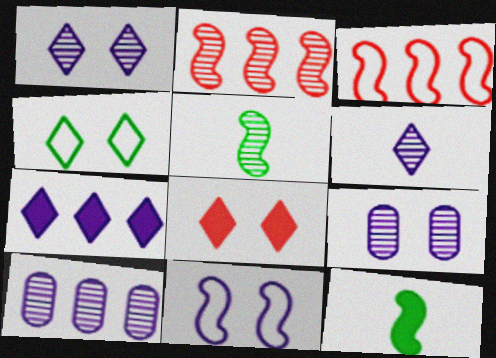[[1, 4, 8], 
[2, 11, 12]]